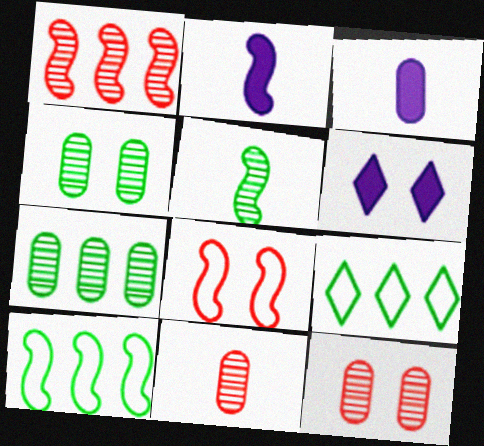[[2, 9, 12], 
[4, 6, 8], 
[6, 10, 11]]